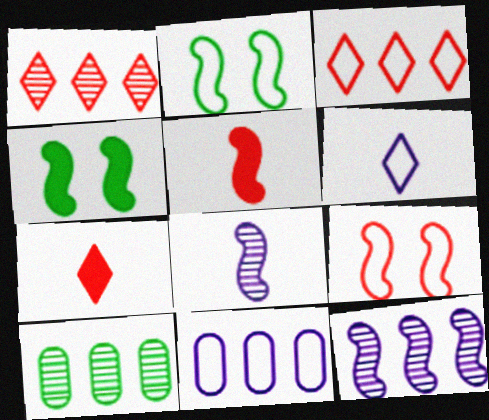[[1, 10, 12], 
[2, 5, 12]]